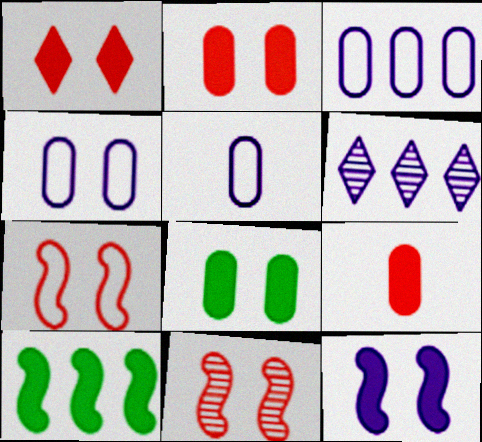[[1, 8, 12], 
[3, 4, 5], 
[5, 6, 12]]